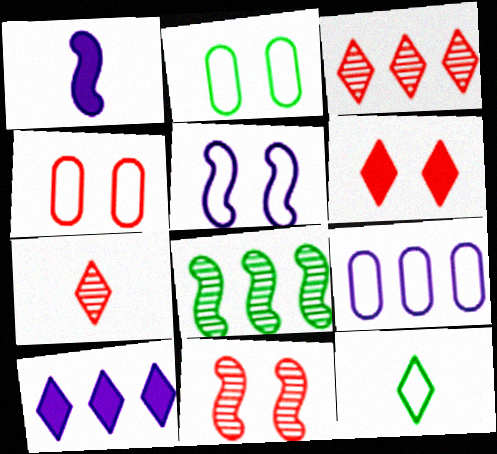[[1, 2, 3], 
[4, 6, 11]]